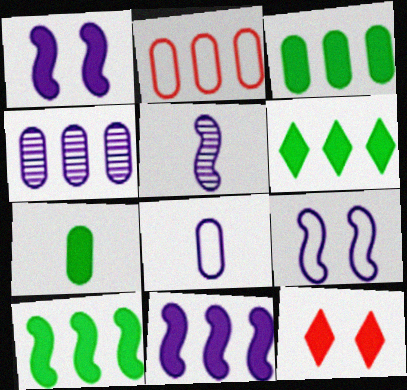[[2, 3, 4], 
[3, 6, 10], 
[5, 9, 11], 
[7, 11, 12]]